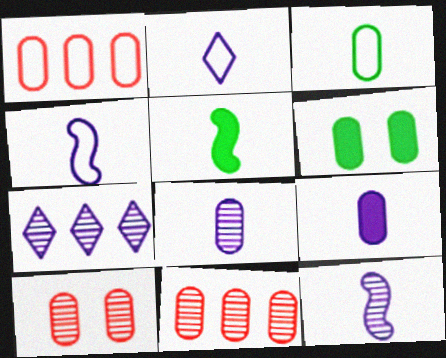[[1, 6, 8], 
[2, 9, 12]]